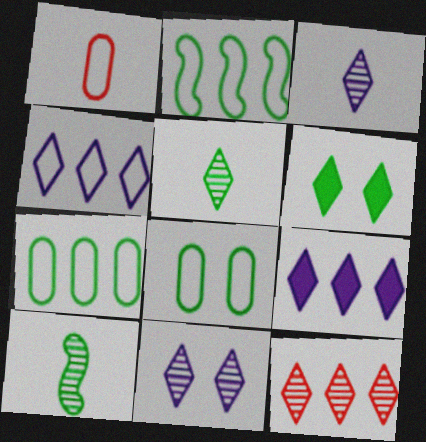[[5, 11, 12], 
[6, 7, 10]]